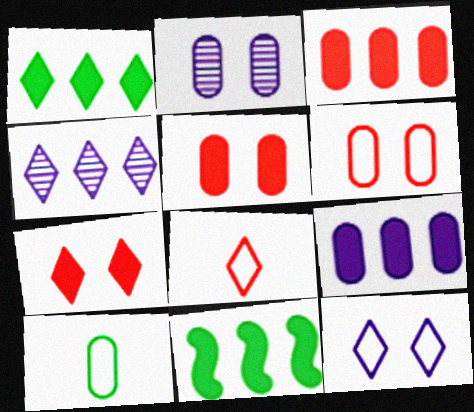[[2, 3, 10], 
[2, 8, 11]]